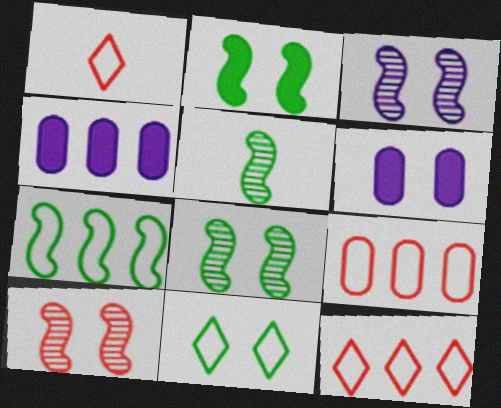[[1, 4, 8], 
[2, 5, 7], 
[3, 8, 10], 
[5, 6, 12], 
[6, 10, 11]]